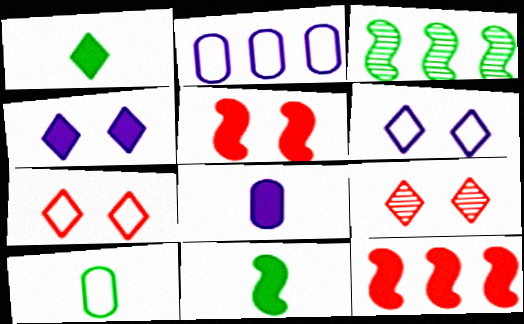[[2, 9, 11], 
[3, 7, 8]]